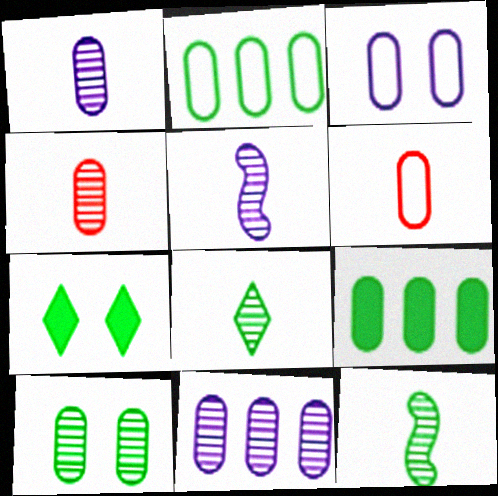[[2, 3, 6], 
[2, 7, 12], 
[3, 4, 9], 
[4, 5, 8], 
[4, 10, 11]]